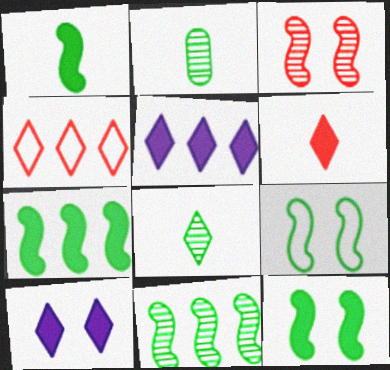[[1, 7, 12], 
[1, 9, 11], 
[4, 8, 10]]